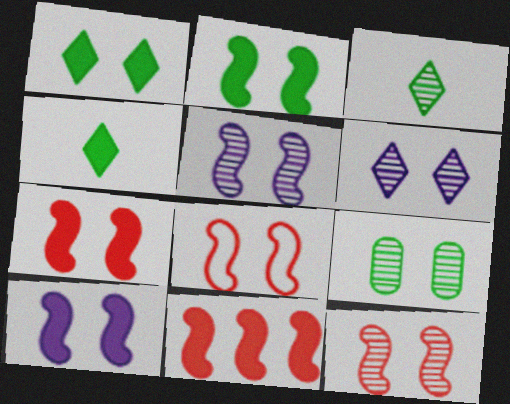[[2, 5, 8], 
[2, 7, 10], 
[6, 9, 12], 
[7, 8, 12]]